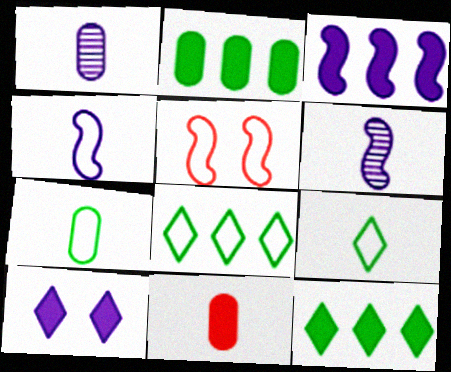[[1, 5, 12], 
[1, 7, 11], 
[6, 9, 11]]